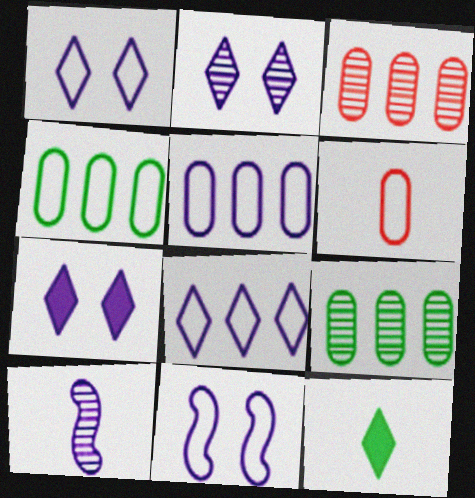[[1, 2, 7], 
[3, 11, 12], 
[5, 7, 10], 
[6, 10, 12]]